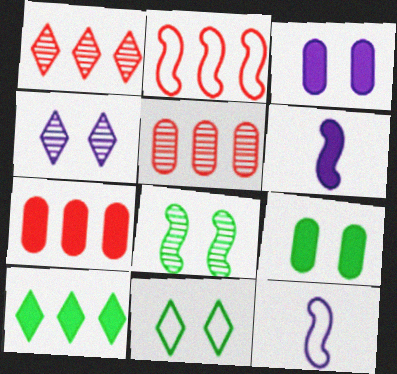[[1, 2, 7], 
[1, 9, 12], 
[2, 6, 8], 
[5, 6, 11], 
[8, 9, 11]]